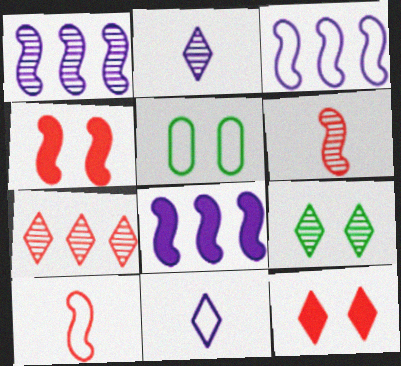[[1, 3, 8], 
[2, 7, 9]]